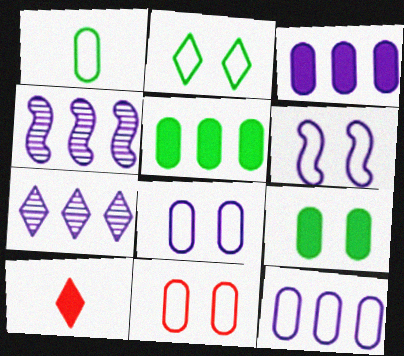[[1, 11, 12], 
[2, 6, 11], 
[2, 7, 10]]